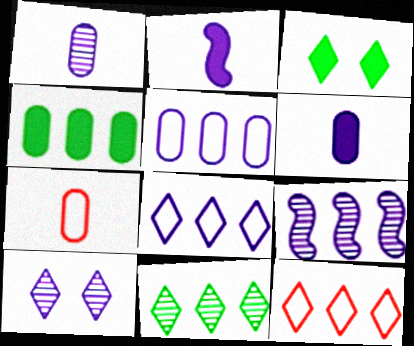[[1, 9, 10], 
[2, 5, 10], 
[3, 7, 9], 
[4, 9, 12]]